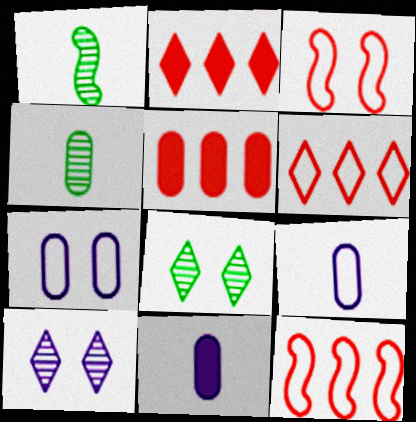[[1, 2, 7], 
[4, 5, 7], 
[8, 11, 12]]